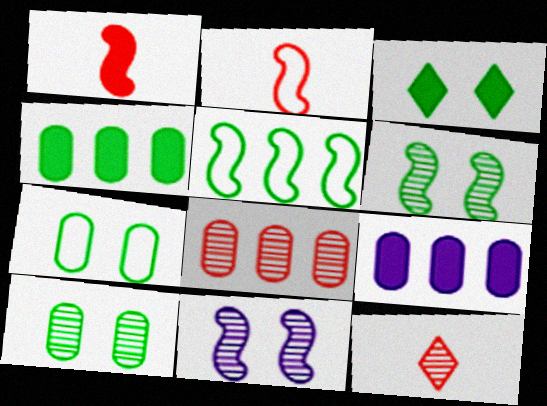[[1, 3, 9], 
[1, 5, 11], 
[3, 6, 7]]